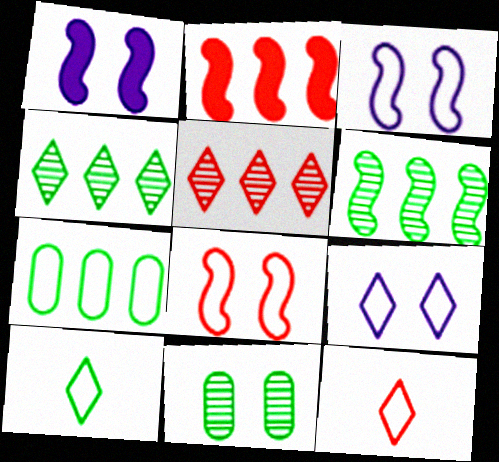[[3, 7, 12]]